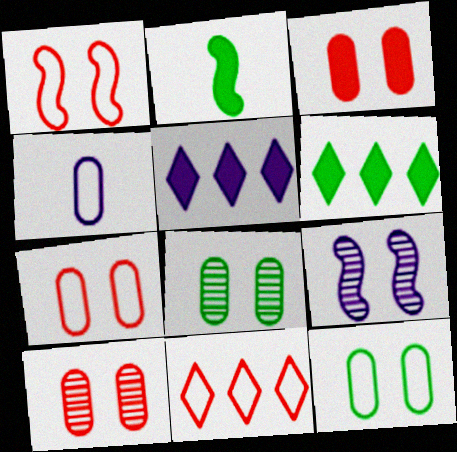[[2, 3, 5], 
[3, 7, 10], 
[4, 5, 9]]